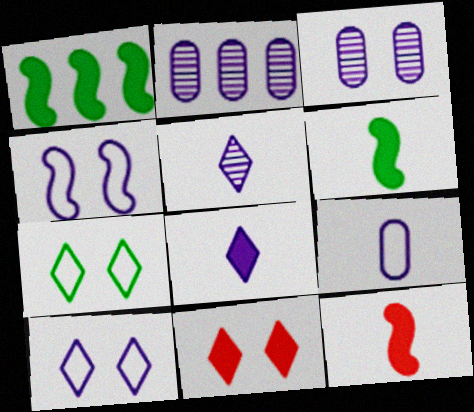[[2, 4, 8], 
[2, 7, 12]]